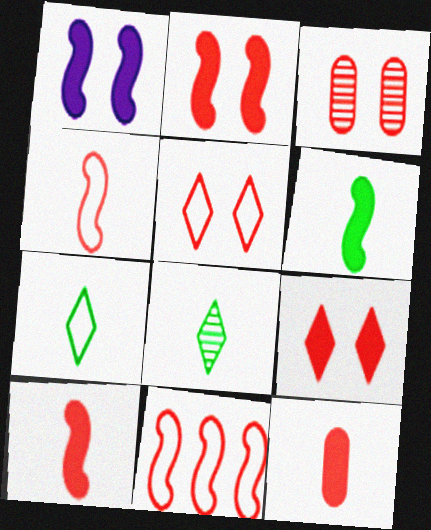[[2, 3, 5]]